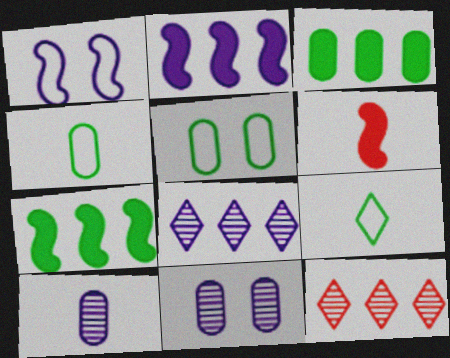[[5, 6, 8], 
[6, 9, 10]]